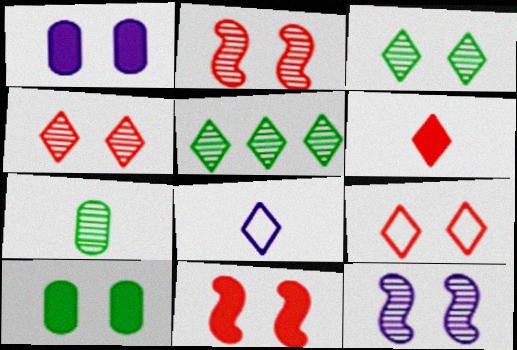[[9, 10, 12]]